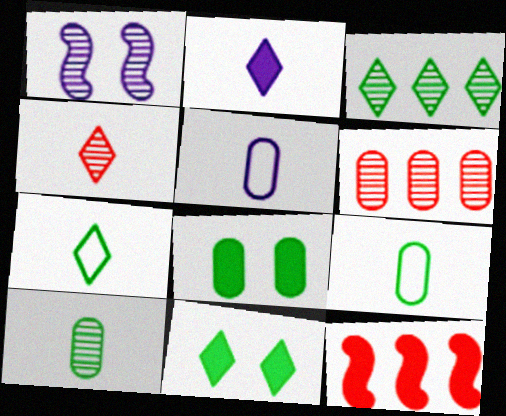[[2, 4, 7], 
[2, 8, 12], 
[3, 7, 11], 
[5, 6, 8]]